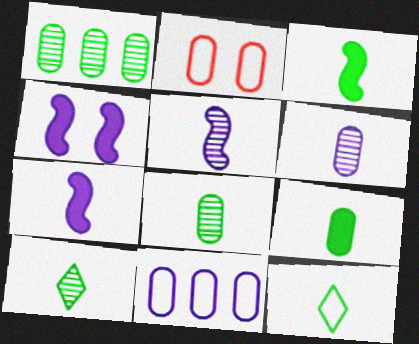[[3, 8, 12]]